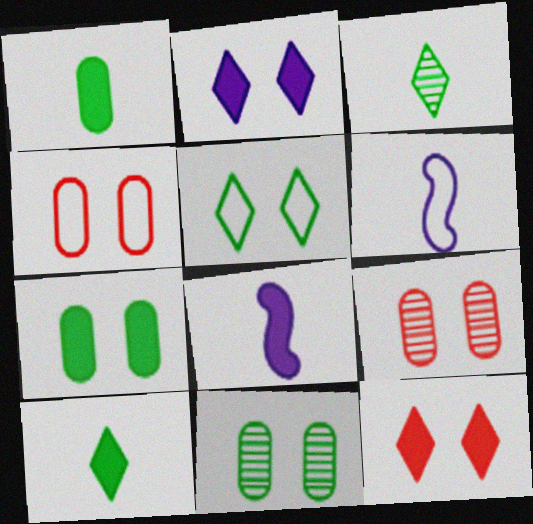[]